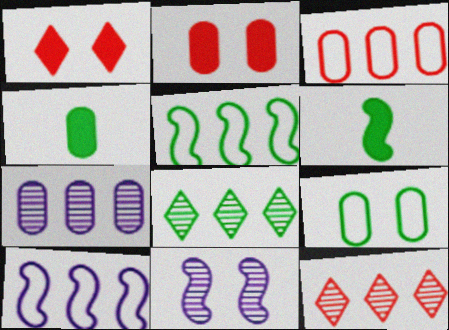[[1, 9, 11], 
[6, 8, 9]]